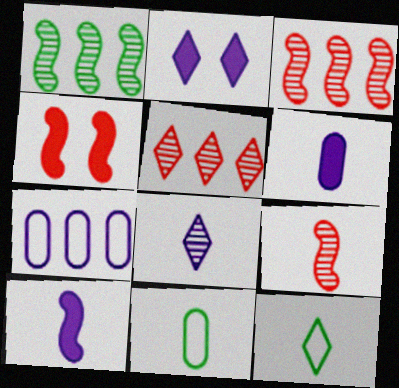[[2, 3, 11], 
[2, 5, 12], 
[6, 9, 12]]